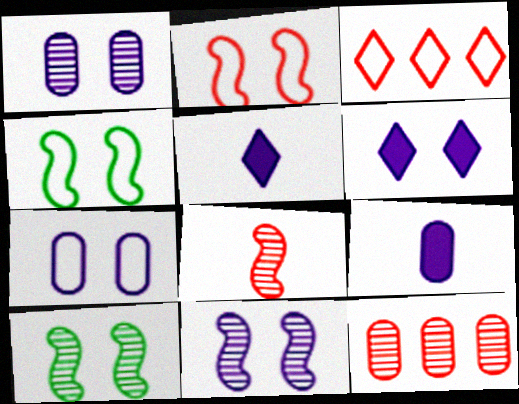[[3, 9, 10], 
[4, 5, 12], 
[6, 7, 11]]